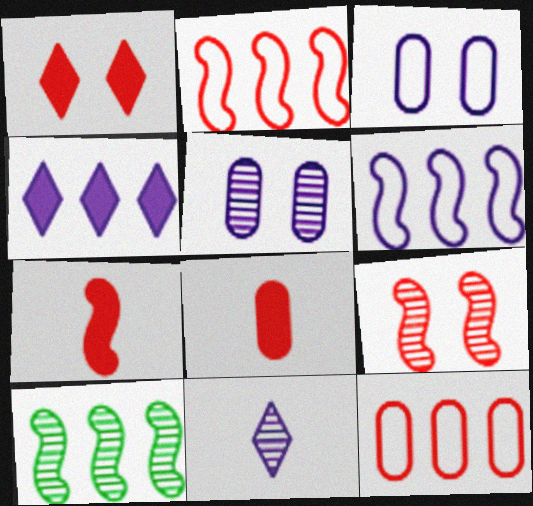[[2, 7, 9], 
[4, 10, 12]]